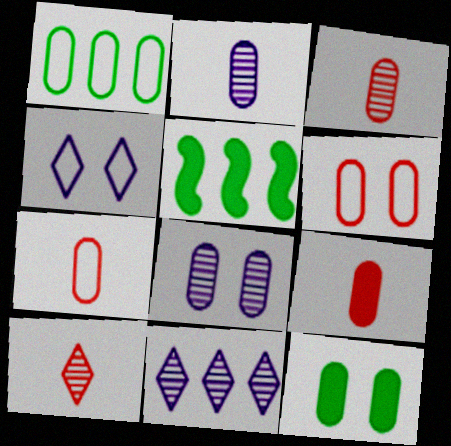[[1, 8, 9], 
[3, 4, 5], 
[3, 7, 9], 
[6, 8, 12]]